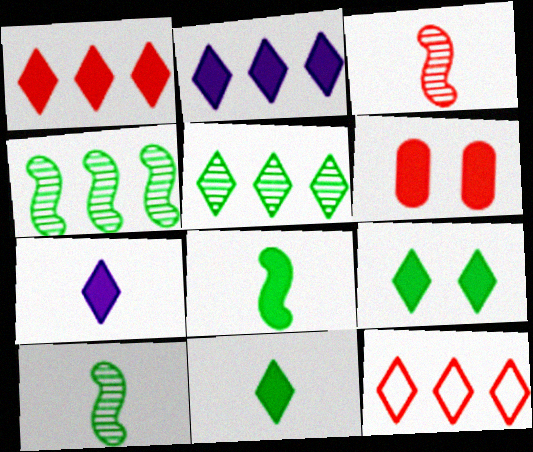[[1, 7, 9], 
[2, 5, 12], 
[2, 6, 8], 
[3, 6, 12]]